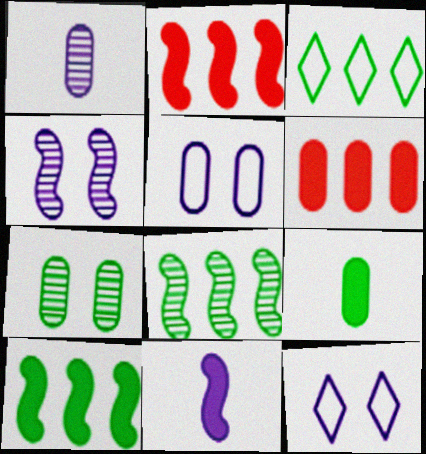[]